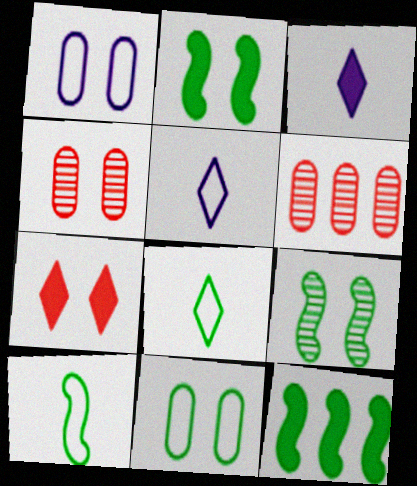[[1, 7, 9], 
[2, 5, 6], 
[4, 5, 12], 
[9, 10, 12]]